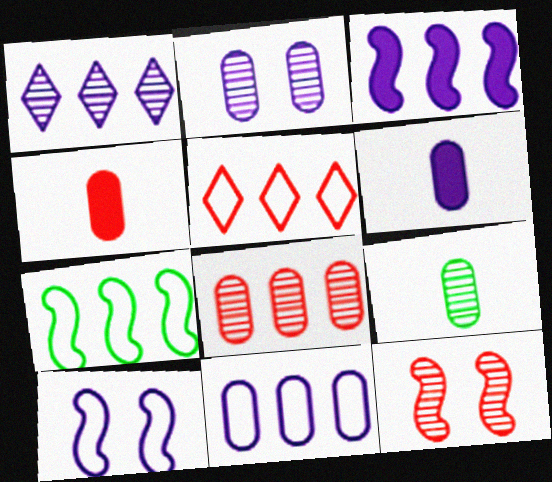[[1, 3, 11], 
[1, 6, 10], 
[1, 9, 12], 
[2, 6, 11], 
[2, 8, 9], 
[4, 5, 12], 
[5, 7, 11]]